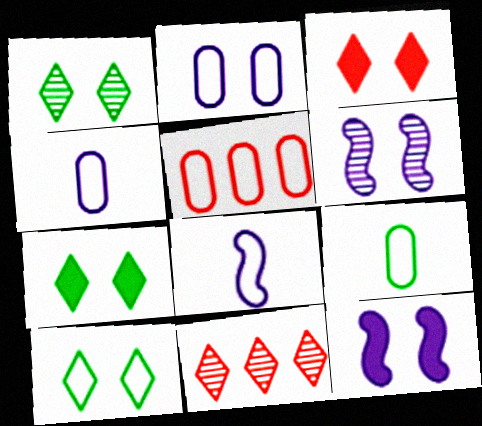[[1, 7, 10], 
[2, 5, 9], 
[5, 8, 10], 
[9, 11, 12]]